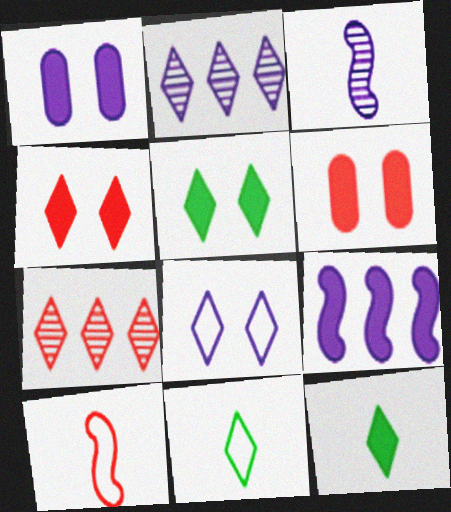[[2, 4, 11], 
[6, 7, 10], 
[6, 9, 12], 
[7, 8, 12]]